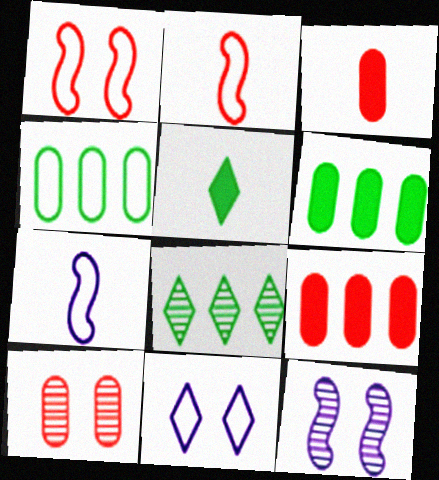[[2, 4, 11]]